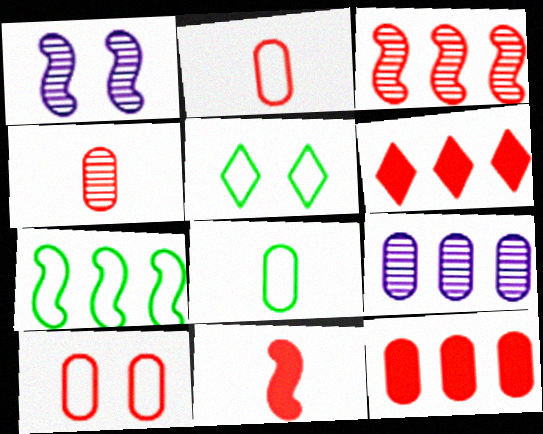[[1, 6, 8], 
[1, 7, 11], 
[4, 10, 12], 
[5, 7, 8], 
[5, 9, 11], 
[6, 7, 9]]